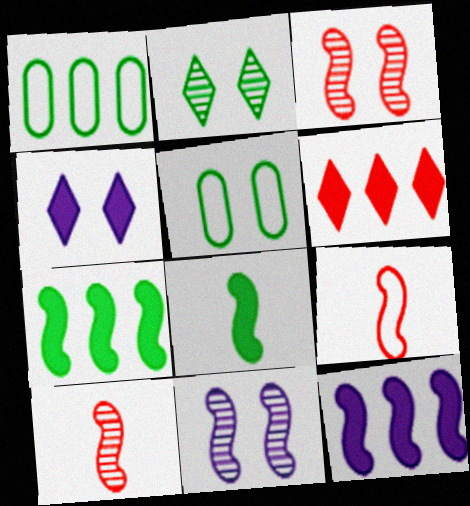[[1, 2, 8], 
[1, 4, 10], 
[3, 4, 5], 
[7, 9, 11]]